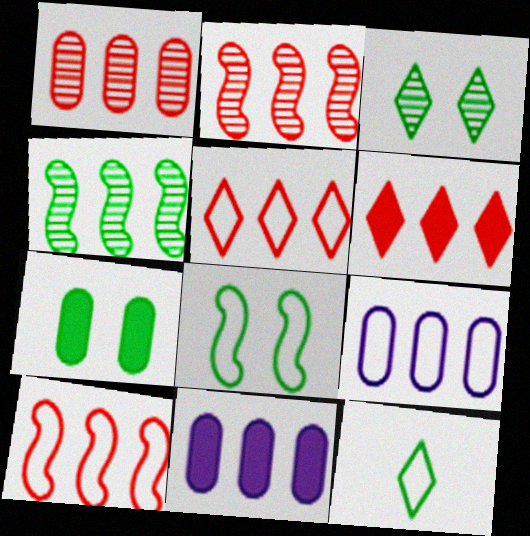[[1, 6, 10], 
[3, 7, 8], 
[4, 5, 11], 
[4, 6, 9], 
[4, 7, 12]]